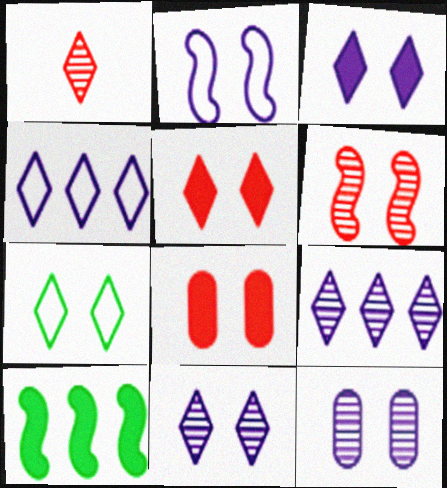[[2, 3, 12], 
[5, 7, 11]]